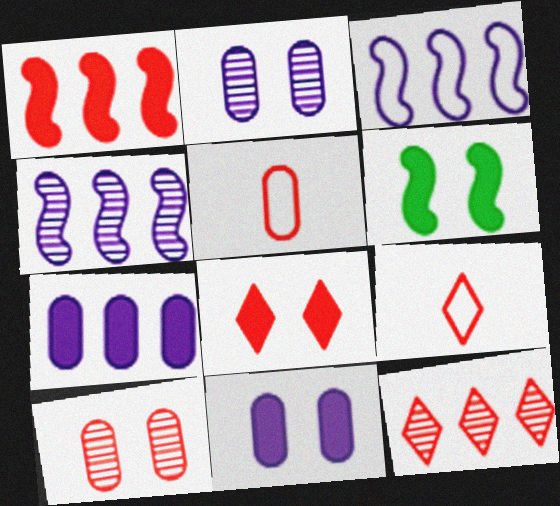[[1, 9, 10], 
[6, 8, 11], 
[8, 9, 12]]